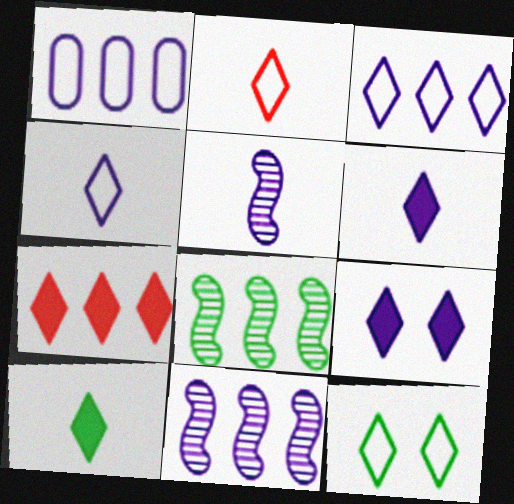[[1, 5, 9], 
[1, 7, 8], 
[2, 3, 12], 
[7, 9, 10]]